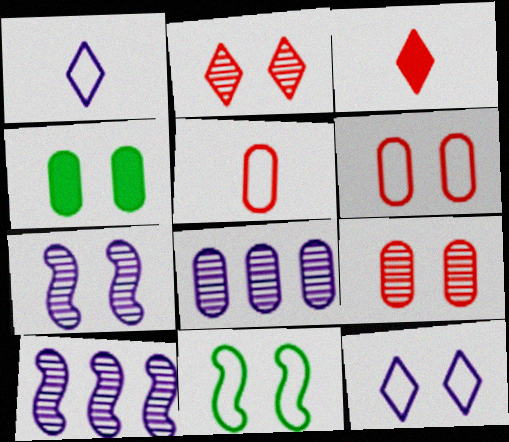[[3, 8, 11], 
[4, 5, 8], 
[6, 11, 12]]